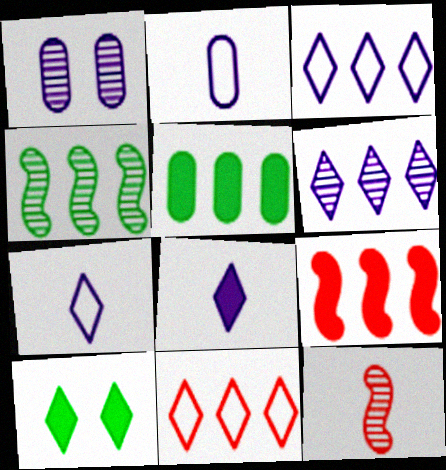[]